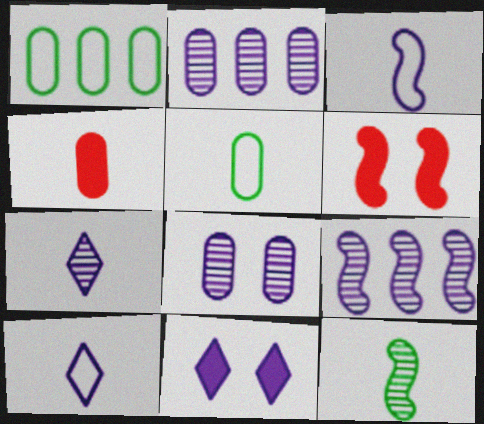[[1, 4, 8], 
[1, 6, 7], 
[2, 3, 11], 
[4, 10, 12], 
[7, 8, 9]]